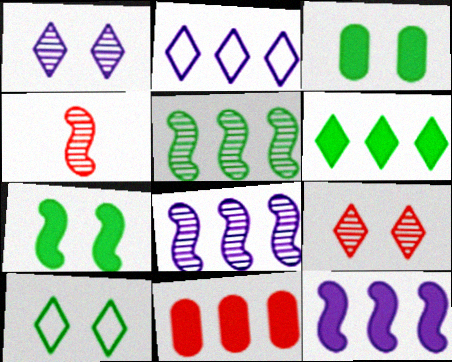[[2, 3, 4], 
[2, 5, 11], 
[6, 11, 12]]